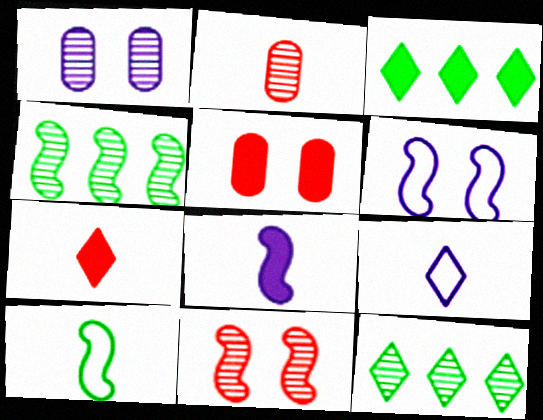[[2, 3, 6], 
[3, 5, 8], 
[4, 5, 9]]